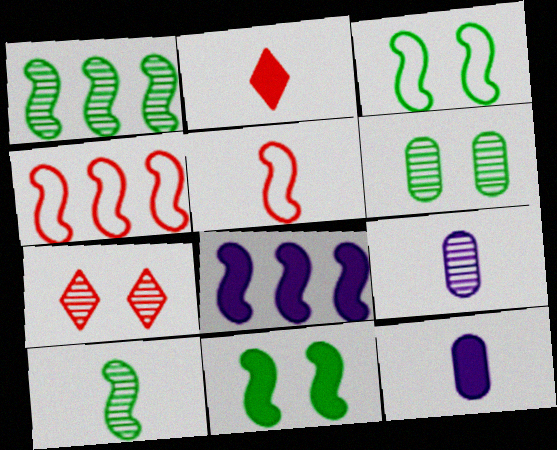[[1, 4, 8], 
[1, 7, 9]]